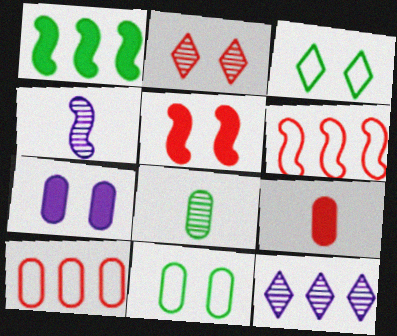[[1, 3, 8], 
[1, 10, 12], 
[2, 6, 9], 
[7, 8, 10]]